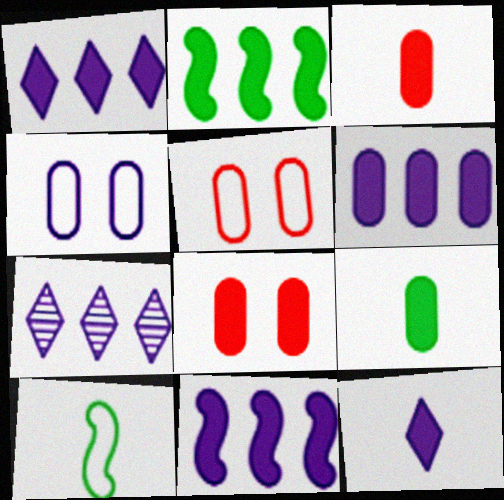[[1, 6, 11], 
[2, 8, 12], 
[6, 8, 9], 
[7, 8, 10]]